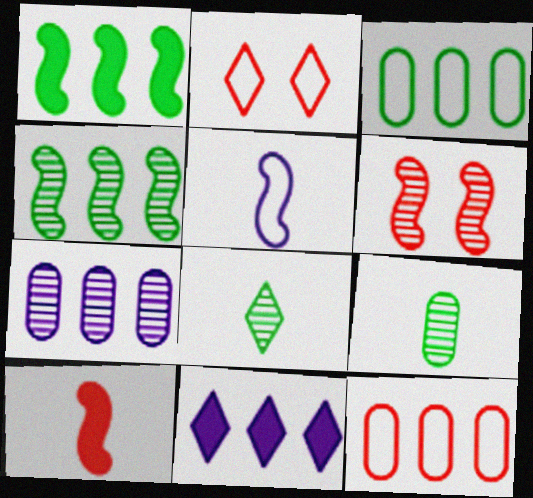[[1, 5, 6], 
[2, 3, 5], 
[2, 8, 11], 
[4, 11, 12], 
[6, 7, 8]]